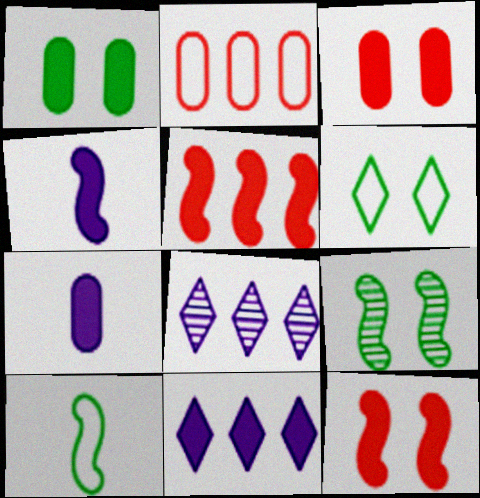[[1, 6, 9], 
[3, 8, 10]]